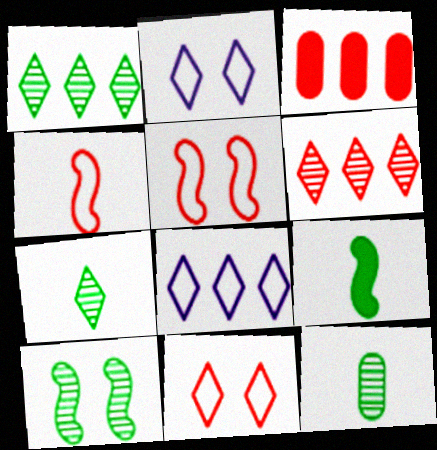[[1, 10, 12]]